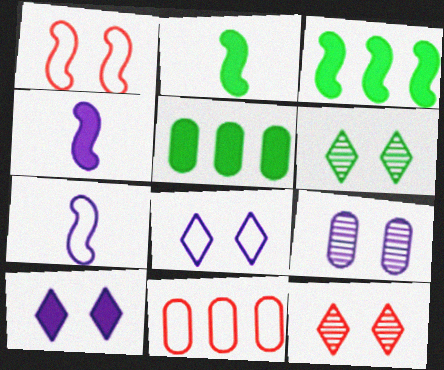[[4, 6, 11], 
[5, 7, 12]]